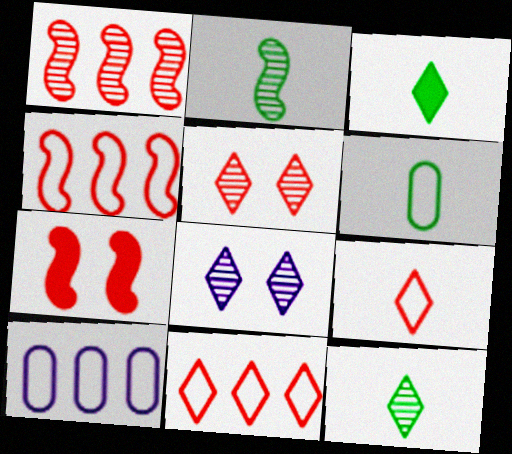[[2, 3, 6], 
[3, 8, 11], 
[7, 10, 12]]